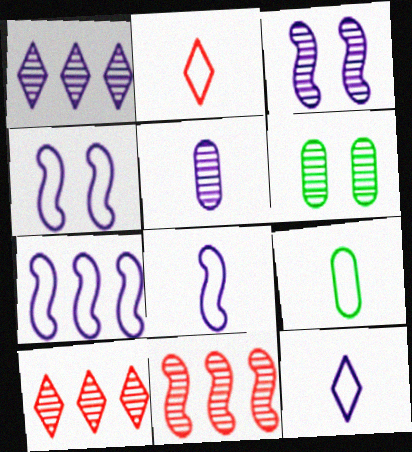[[1, 3, 5], 
[2, 8, 9], 
[4, 7, 8]]